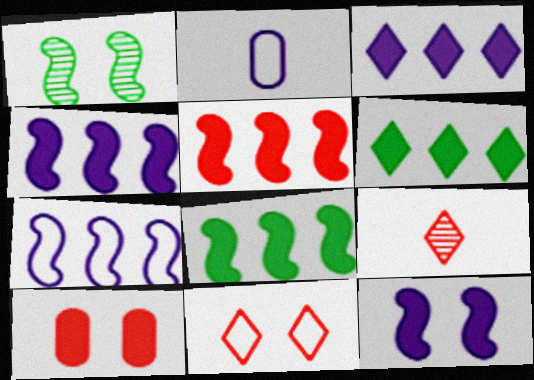[[4, 5, 8]]